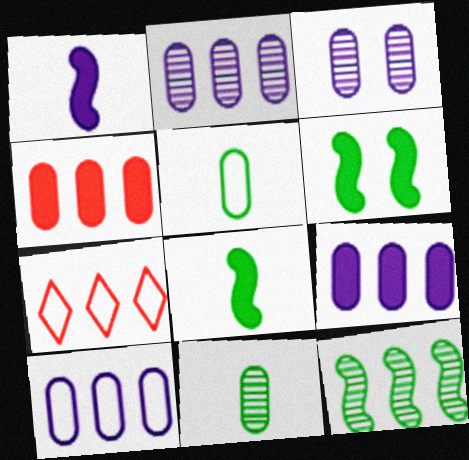[[2, 9, 10], 
[3, 4, 5], 
[3, 7, 8], 
[7, 9, 12]]